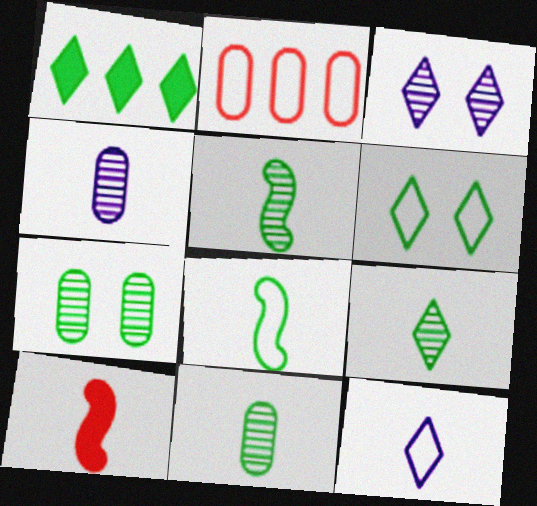[[1, 6, 9], 
[1, 7, 8], 
[5, 9, 11], 
[10, 11, 12]]